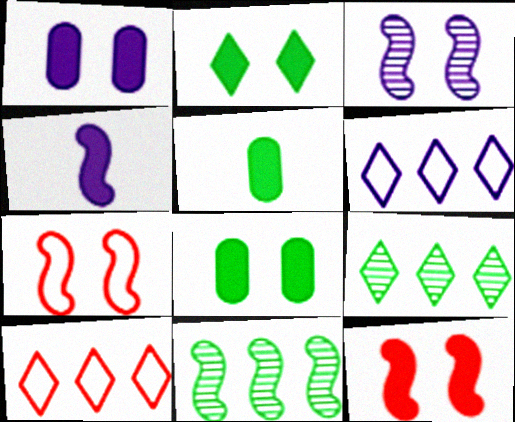[[1, 2, 12], 
[3, 5, 10], 
[4, 7, 11]]